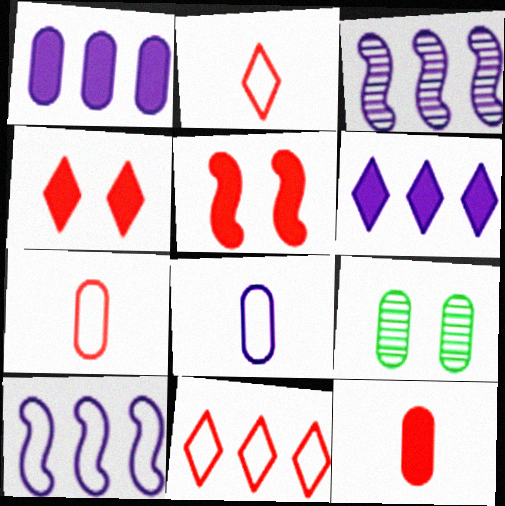[[1, 7, 9]]